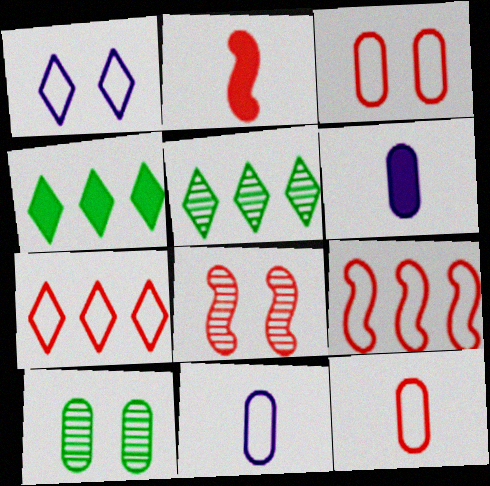[[2, 8, 9], 
[4, 8, 11]]